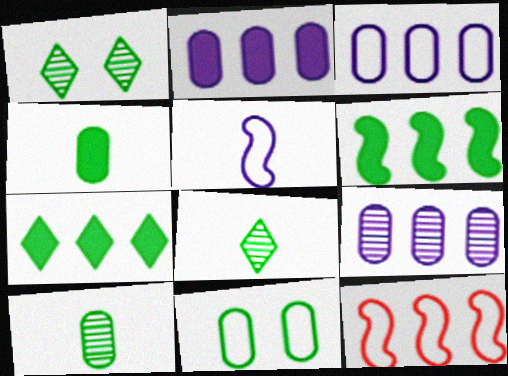[[2, 3, 9], 
[6, 8, 11], 
[7, 9, 12]]